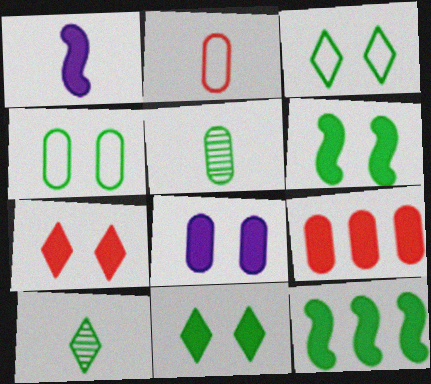[[1, 2, 10], 
[1, 9, 11], 
[3, 5, 12], 
[4, 10, 12], 
[6, 7, 8]]